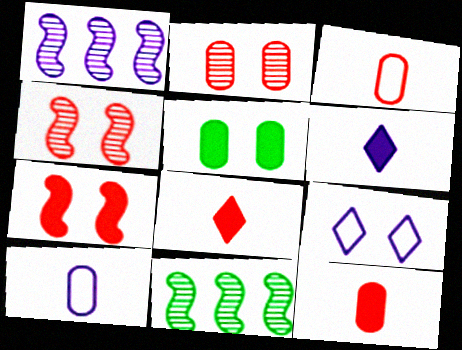[[4, 5, 9], 
[9, 11, 12]]